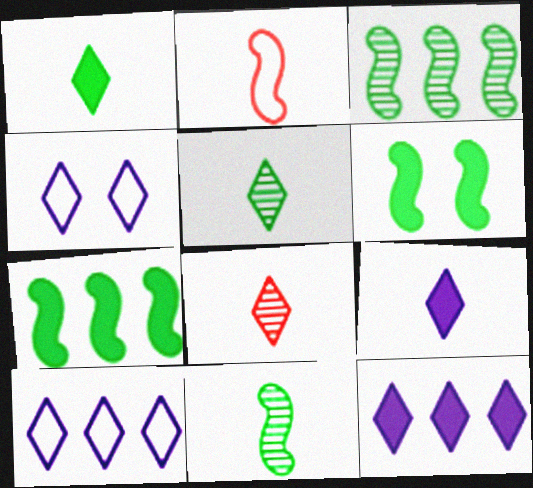[]